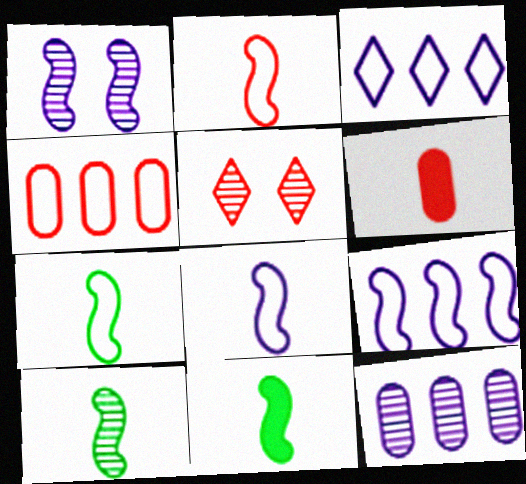[[2, 7, 8], 
[5, 10, 12], 
[7, 10, 11]]